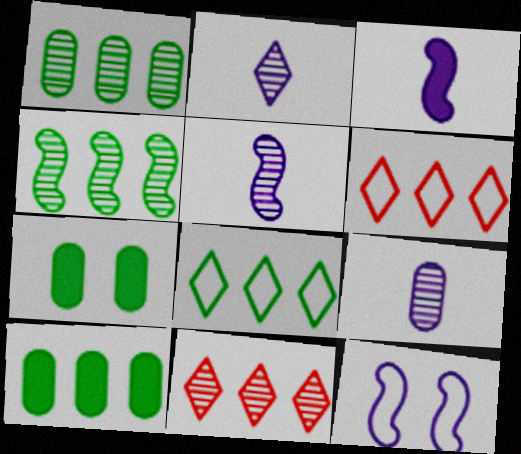[[2, 5, 9], 
[4, 8, 10], 
[5, 6, 7]]